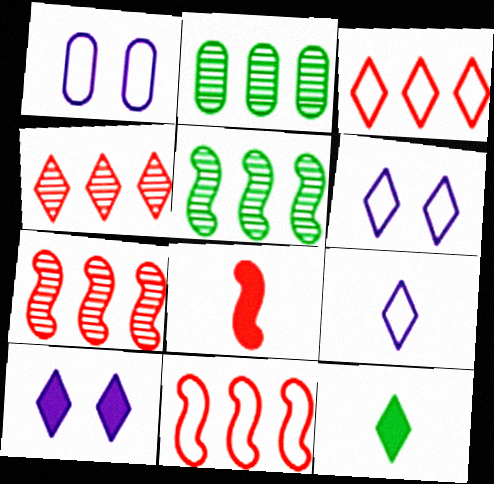[[1, 7, 12], 
[2, 6, 8], 
[4, 6, 12]]